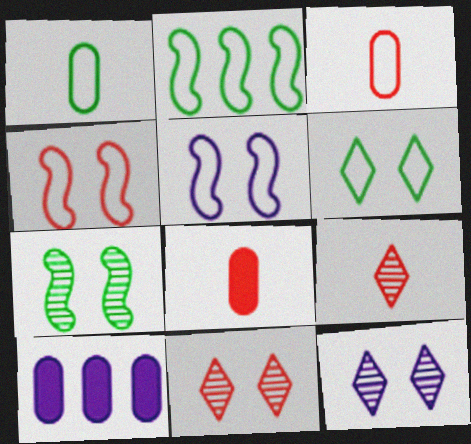[[1, 2, 6], 
[2, 8, 12]]